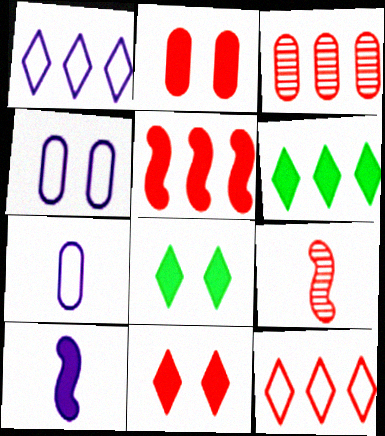[[2, 6, 10], 
[2, 9, 12], 
[3, 5, 12], 
[4, 6, 9]]